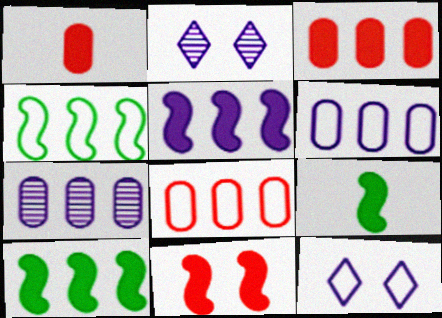[[1, 2, 4], 
[2, 8, 9], 
[5, 9, 11]]